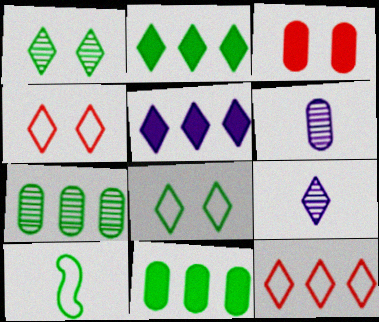[[1, 10, 11], 
[2, 4, 9]]